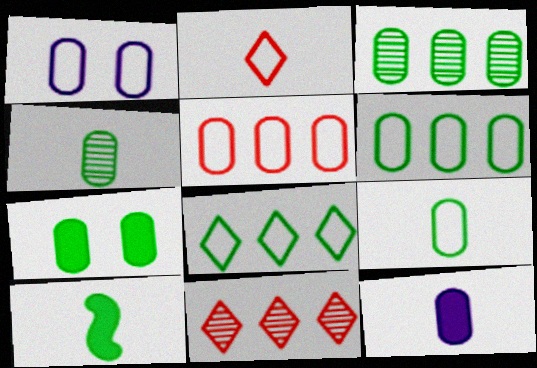[[1, 5, 9], 
[1, 10, 11], 
[3, 7, 9], 
[4, 6, 7]]